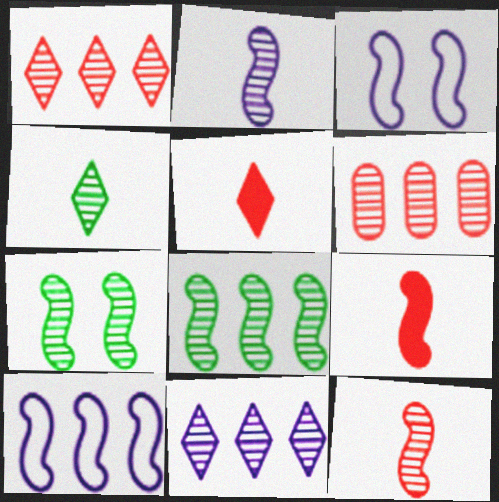[[3, 8, 9], 
[6, 8, 11], 
[7, 9, 10]]